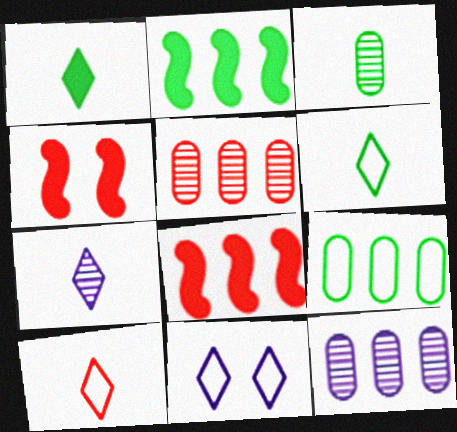[[1, 7, 10], 
[3, 8, 11], 
[4, 5, 10], 
[4, 6, 12], 
[4, 7, 9]]